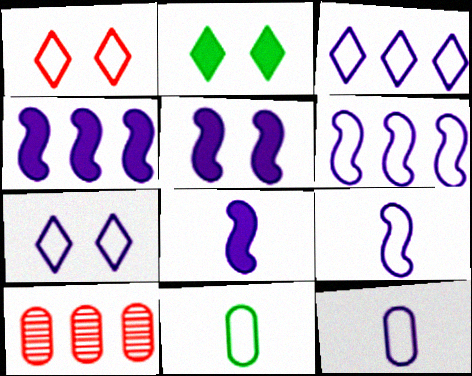[[1, 6, 11], 
[2, 9, 10], 
[4, 5, 8], 
[6, 7, 12]]